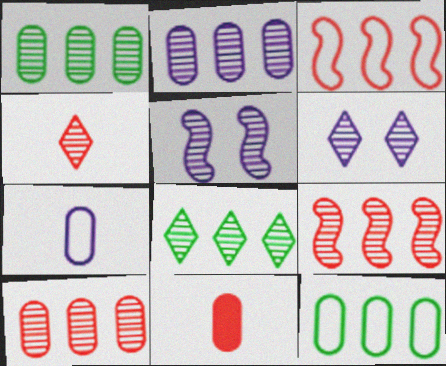[[1, 2, 10], 
[1, 4, 5], 
[2, 8, 9], 
[4, 6, 8]]